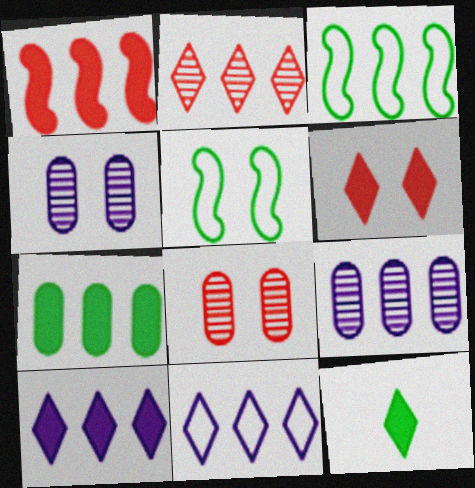[[1, 7, 10], 
[4, 5, 6], 
[6, 10, 12]]